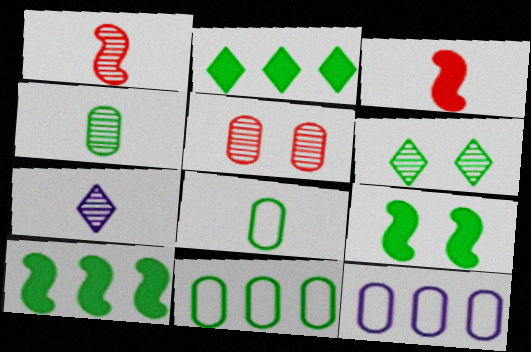[[1, 4, 7], 
[3, 6, 12], 
[3, 7, 8], 
[6, 8, 10]]